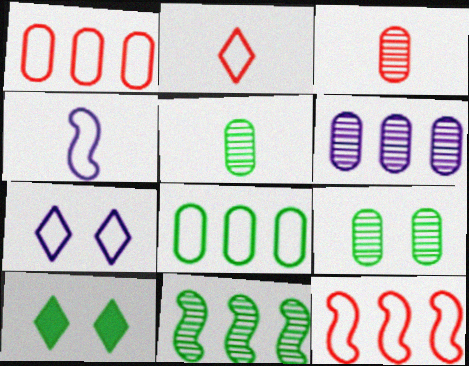[[3, 6, 9]]